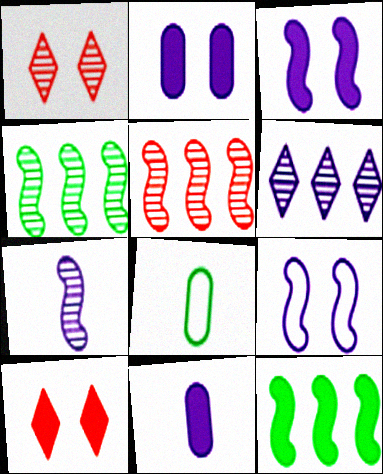[[6, 9, 11], 
[10, 11, 12]]